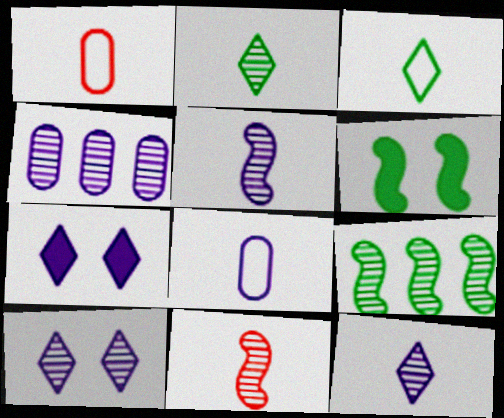[[1, 7, 9], 
[4, 5, 10]]